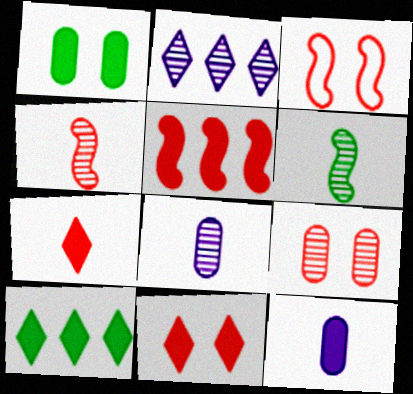[[2, 6, 9], 
[3, 4, 5], 
[3, 8, 10], 
[3, 9, 11]]